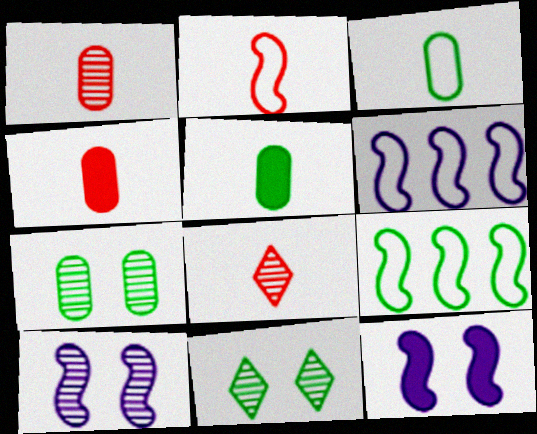[[2, 4, 8], 
[4, 6, 11], 
[5, 9, 11]]